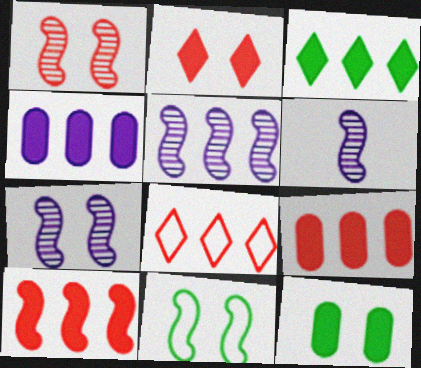[[3, 4, 10], 
[5, 6, 7], 
[6, 8, 12], 
[6, 10, 11]]